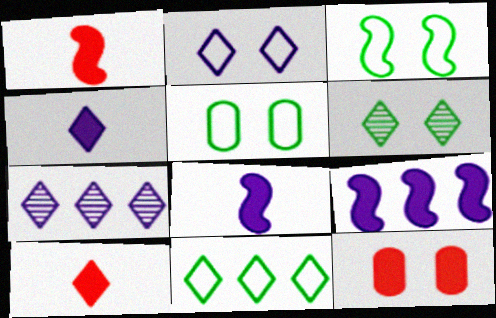[[1, 5, 7], 
[2, 4, 7]]